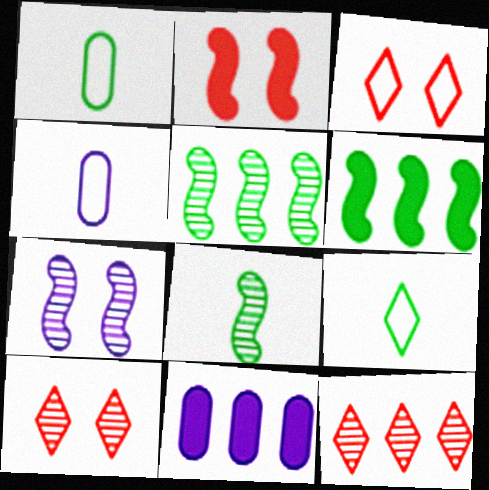[[3, 8, 11], 
[4, 6, 10]]